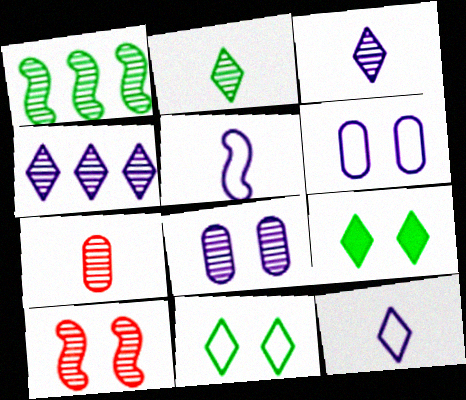[[6, 9, 10]]